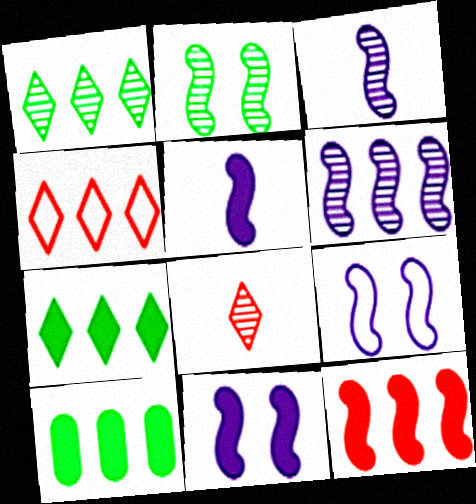[[4, 6, 10], 
[5, 6, 9], 
[8, 9, 10]]